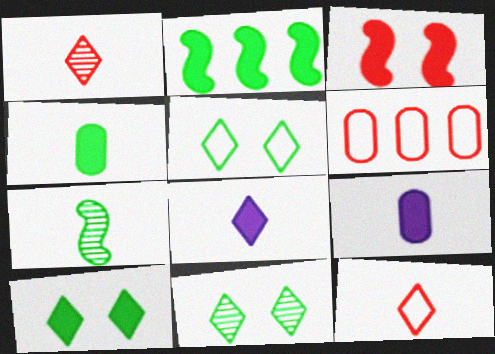[[1, 3, 6], 
[2, 4, 10], 
[5, 10, 11], 
[7, 9, 12]]